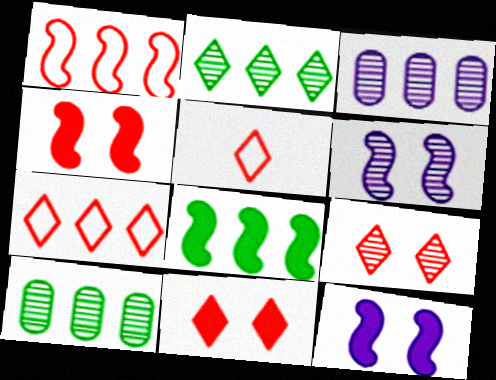[[3, 7, 8], 
[5, 10, 12]]